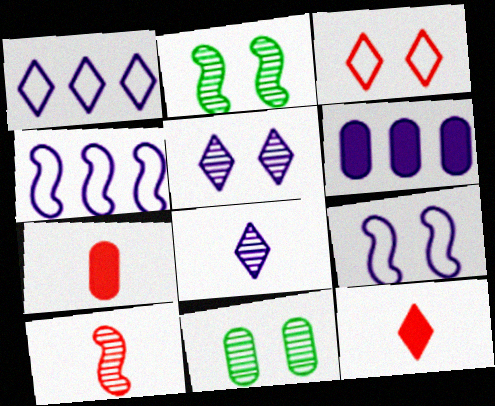[[1, 2, 7], 
[4, 11, 12], 
[6, 8, 9]]